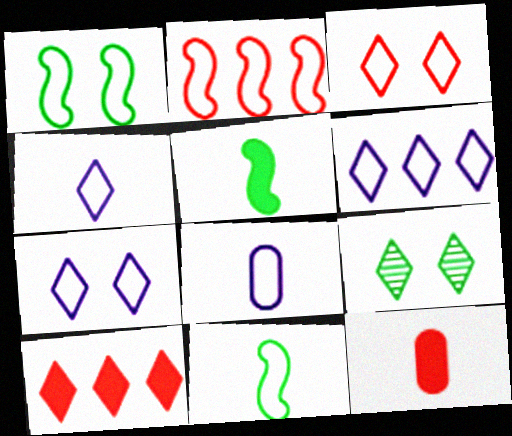[[4, 6, 7], 
[4, 9, 10]]